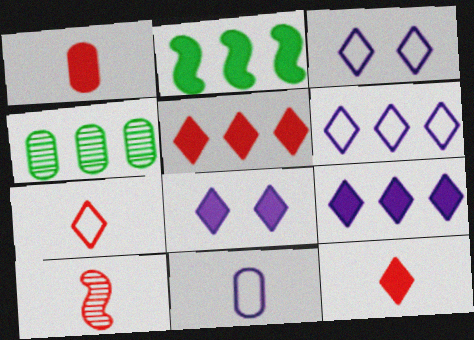[[1, 2, 8], 
[1, 7, 10]]